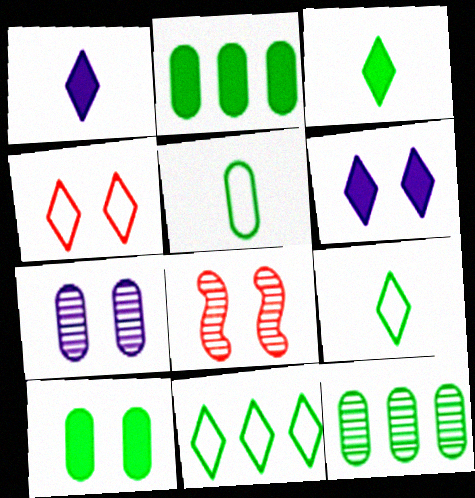[[5, 10, 12]]